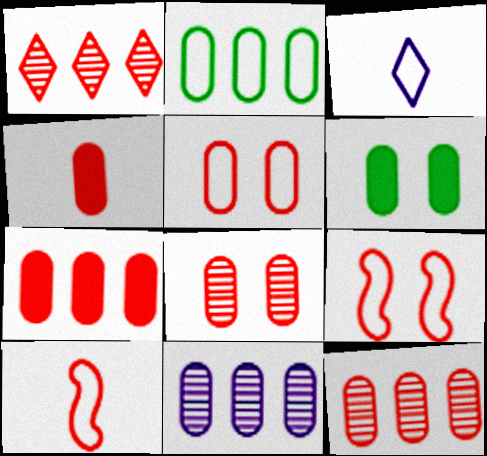[[1, 4, 9], 
[2, 3, 9], 
[2, 7, 11], 
[4, 5, 12]]